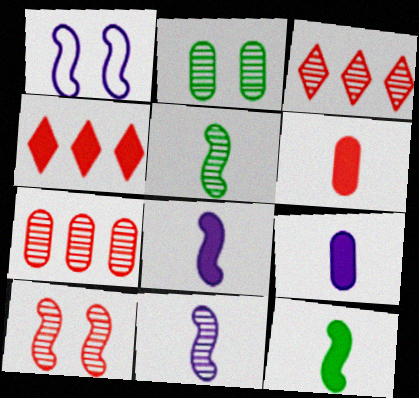[[2, 3, 11]]